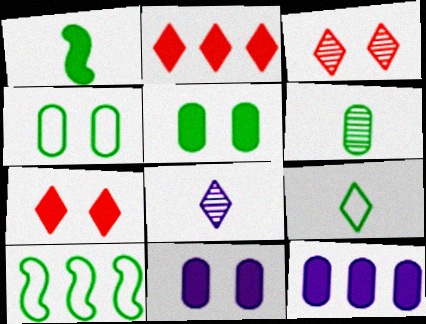[[1, 2, 11], 
[1, 6, 9], 
[1, 7, 12], 
[4, 9, 10]]